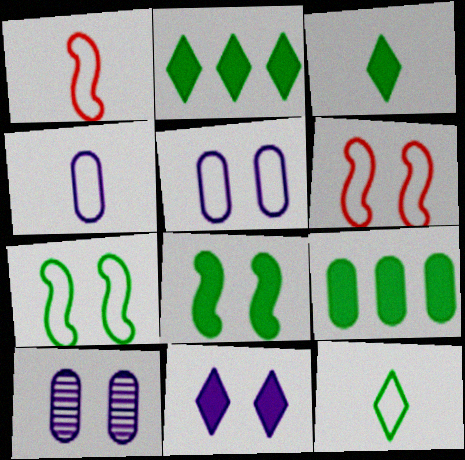[[1, 2, 10], 
[1, 4, 12], 
[3, 8, 9]]